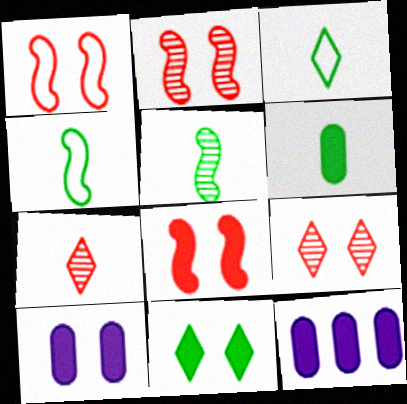[[1, 2, 8], 
[2, 3, 12], 
[3, 5, 6], 
[4, 9, 12], 
[8, 10, 11]]